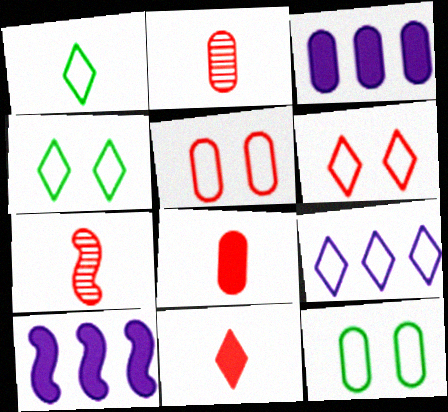[[1, 6, 9], 
[2, 3, 12], 
[2, 4, 10], 
[3, 4, 7]]